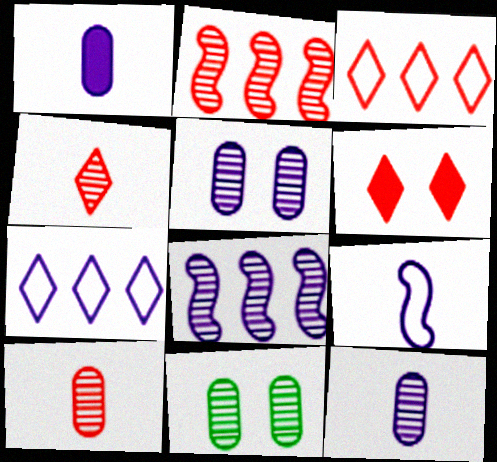[[3, 4, 6], 
[4, 8, 11]]